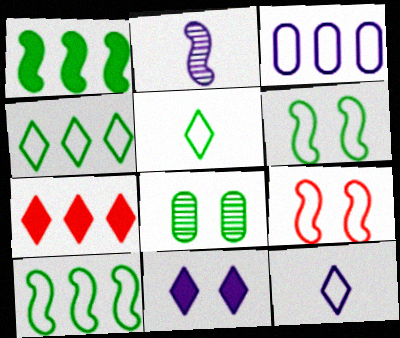[[1, 2, 9], 
[1, 5, 8], 
[2, 3, 11], 
[3, 5, 9], 
[8, 9, 11]]